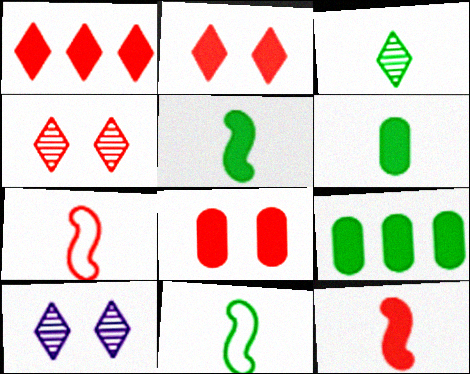[[1, 8, 12], 
[3, 6, 11], 
[7, 9, 10]]